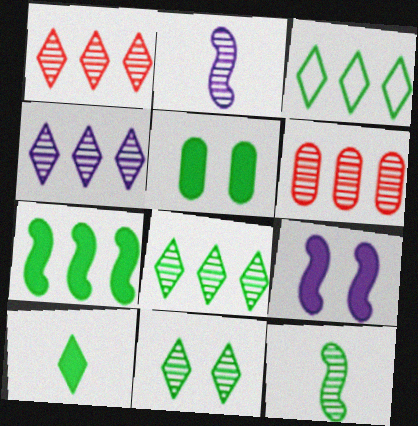[[1, 4, 8], 
[2, 6, 11], 
[3, 5, 12], 
[3, 10, 11], 
[5, 7, 10]]